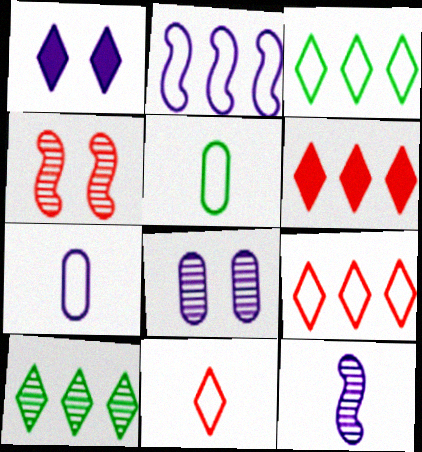[[1, 10, 11]]